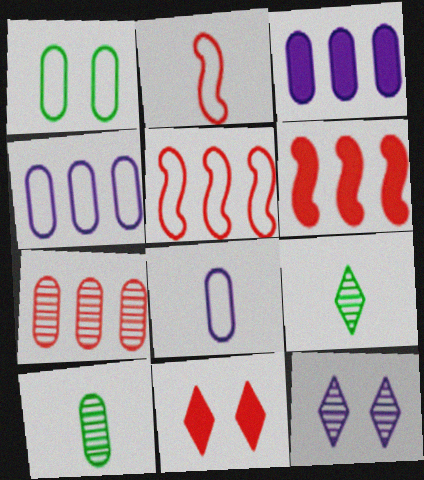[[2, 7, 11]]